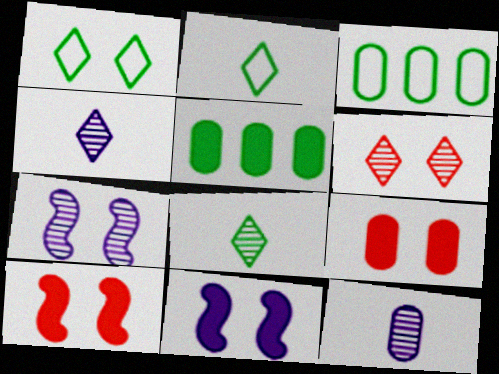[[1, 7, 9], 
[3, 4, 10], 
[3, 9, 12]]